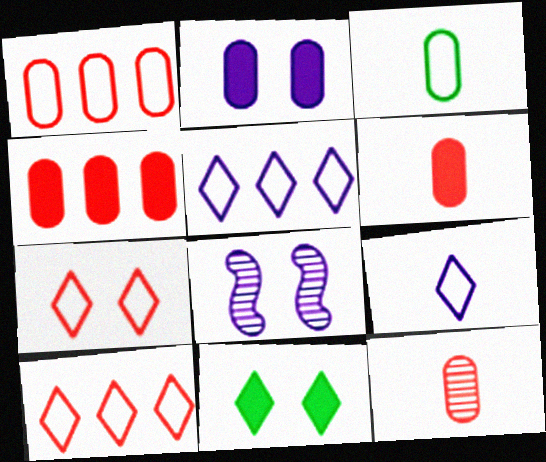[]